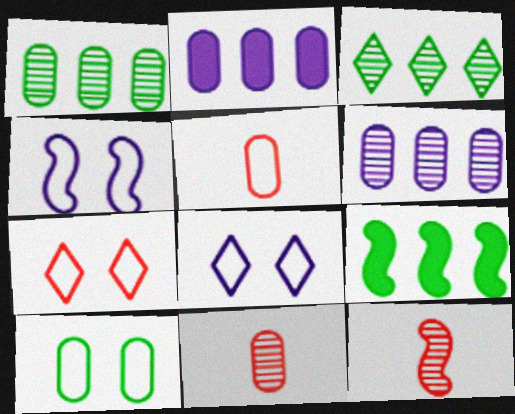[[2, 10, 11], 
[4, 7, 10], 
[4, 9, 12], 
[8, 9, 11]]